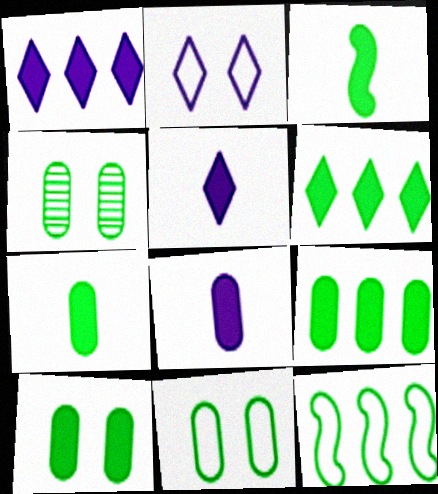[[3, 6, 10], 
[4, 10, 11], 
[7, 9, 10]]